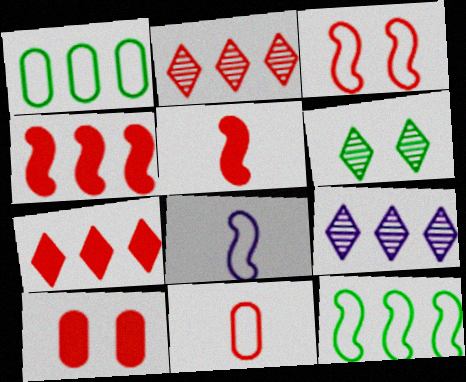[[1, 4, 9], 
[3, 8, 12], 
[5, 7, 10]]